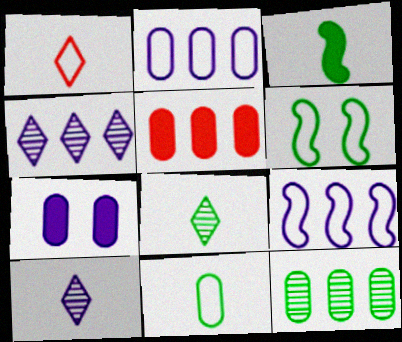[[1, 2, 6], 
[2, 5, 12], 
[3, 8, 11], 
[5, 6, 10], 
[7, 9, 10]]